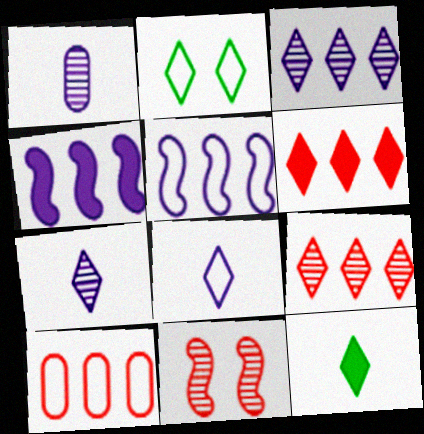[[2, 6, 7]]